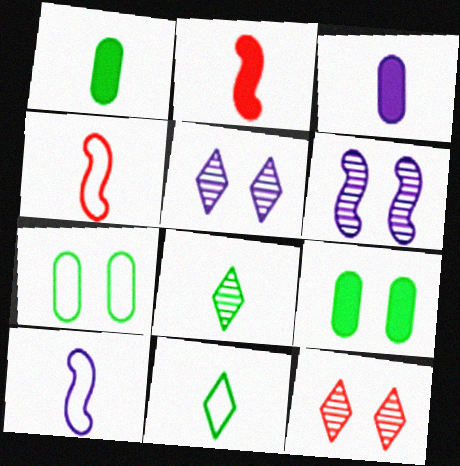[[3, 4, 8]]